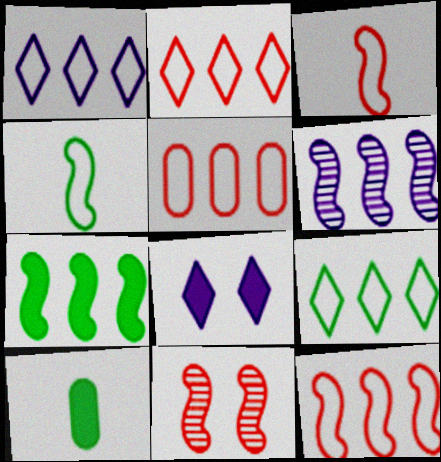[[1, 2, 9], 
[1, 10, 11], 
[2, 5, 12], 
[6, 7, 12]]